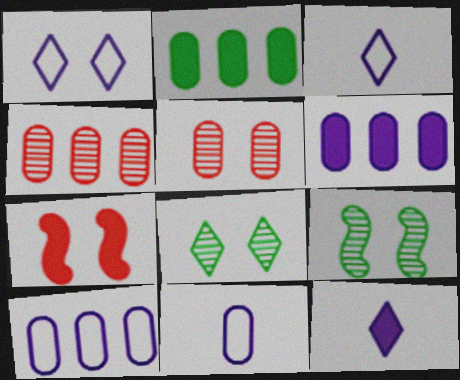[[2, 4, 10], 
[2, 5, 11], 
[2, 7, 12]]